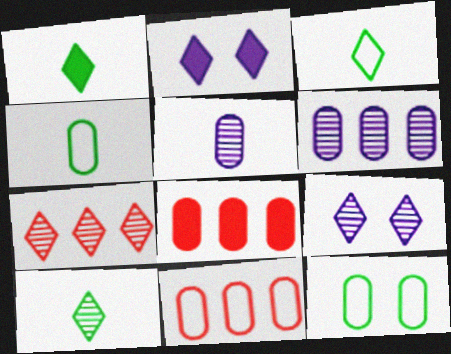[[1, 3, 10], 
[2, 3, 7], 
[5, 8, 12], 
[7, 9, 10]]